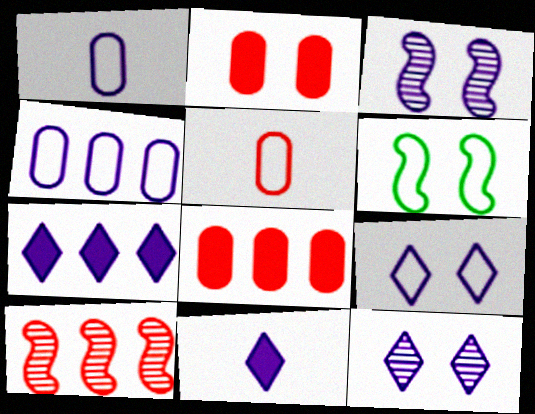[[1, 3, 7], 
[2, 6, 12], 
[3, 4, 11]]